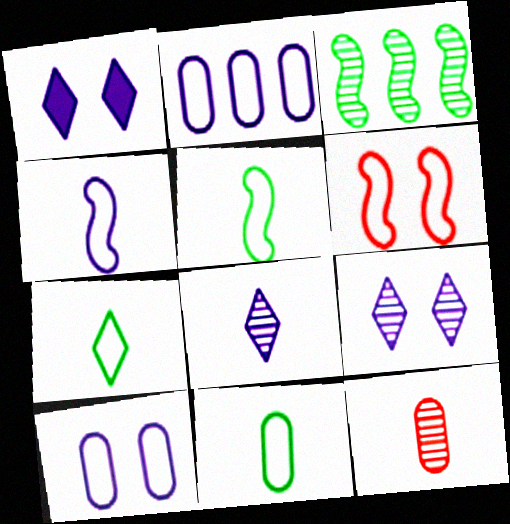[[2, 6, 7], 
[3, 9, 12], 
[5, 7, 11]]